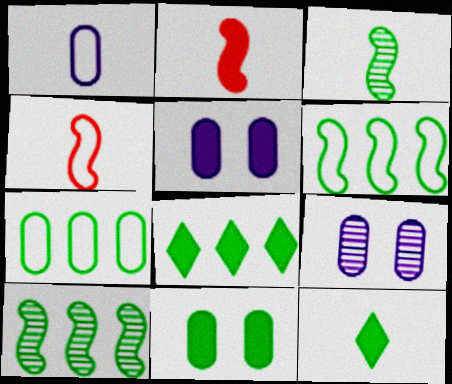[[2, 5, 8], 
[4, 8, 9], 
[7, 8, 10]]